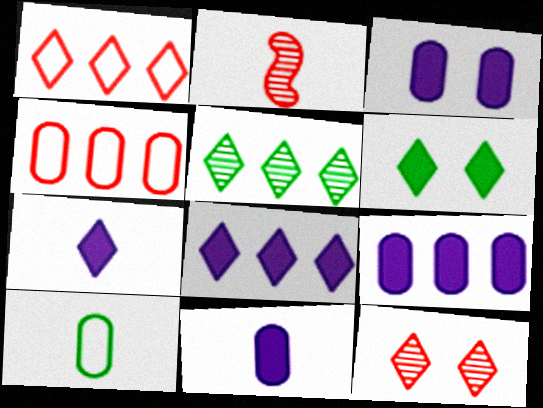[[1, 5, 8], 
[2, 7, 10], 
[3, 9, 11]]